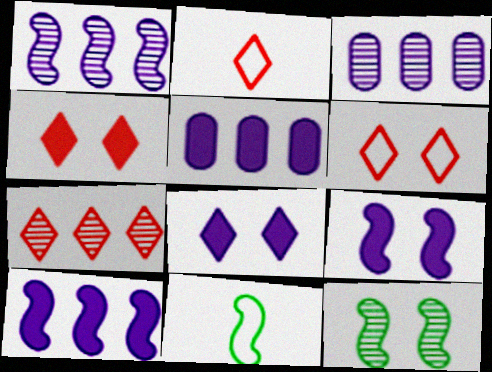[[2, 4, 7], 
[2, 5, 12], 
[3, 4, 11]]